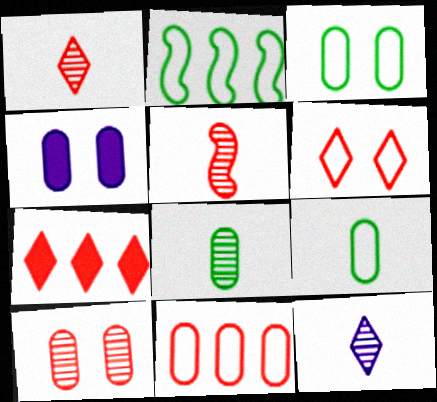[[1, 2, 4], 
[1, 6, 7], 
[3, 4, 10], 
[4, 8, 11], 
[5, 8, 12]]